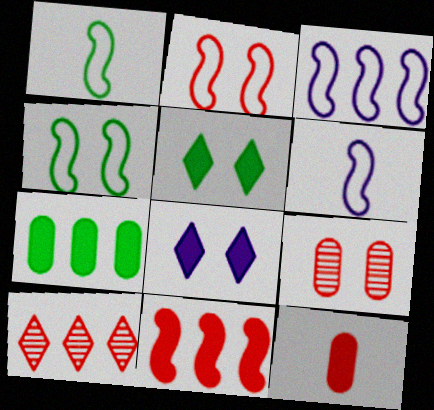[[1, 2, 3], 
[2, 10, 12], 
[3, 7, 10], 
[4, 8, 9]]